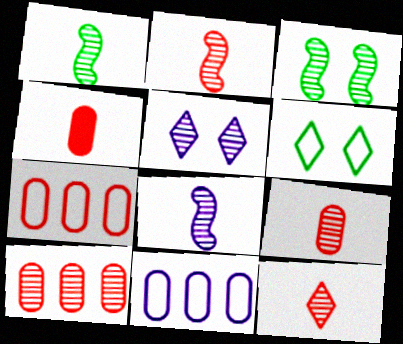[[1, 2, 8], 
[1, 5, 10], 
[2, 9, 12]]